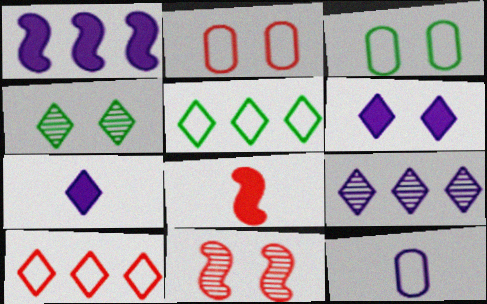[[3, 6, 11], 
[3, 8, 9], 
[4, 7, 10]]